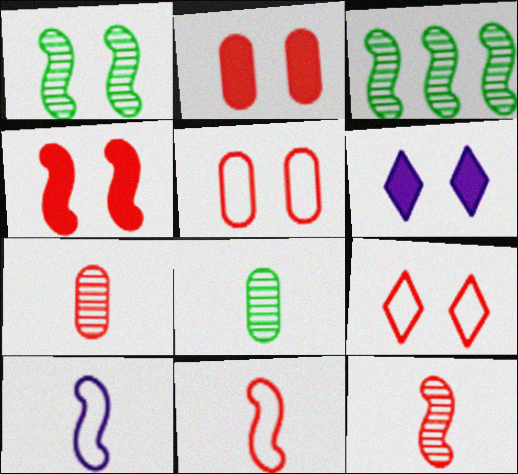[[1, 5, 6], 
[3, 4, 10]]